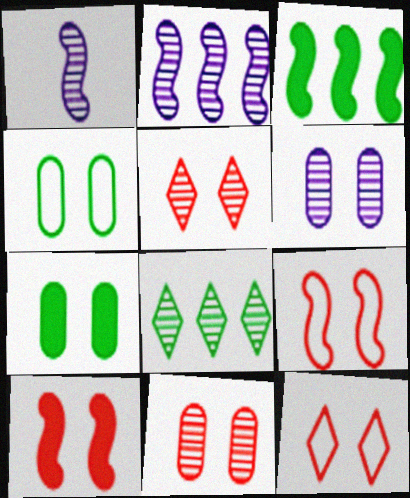[[1, 3, 9], 
[1, 8, 11], 
[10, 11, 12]]